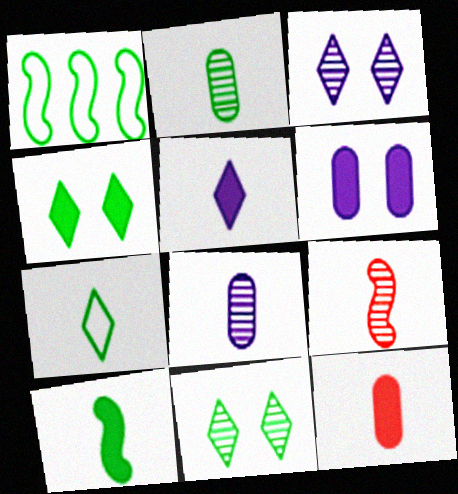[[1, 2, 4], 
[1, 3, 12], 
[2, 7, 10], 
[5, 10, 12]]